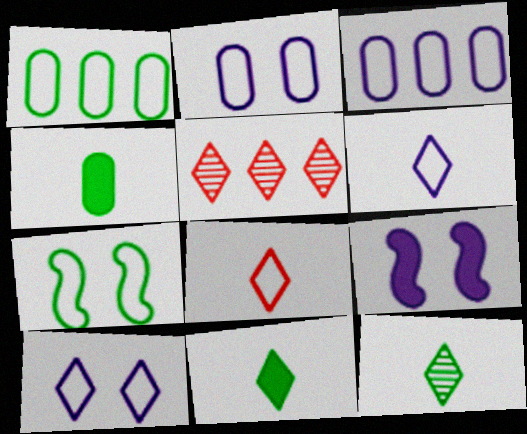[[3, 7, 8], 
[5, 10, 11]]